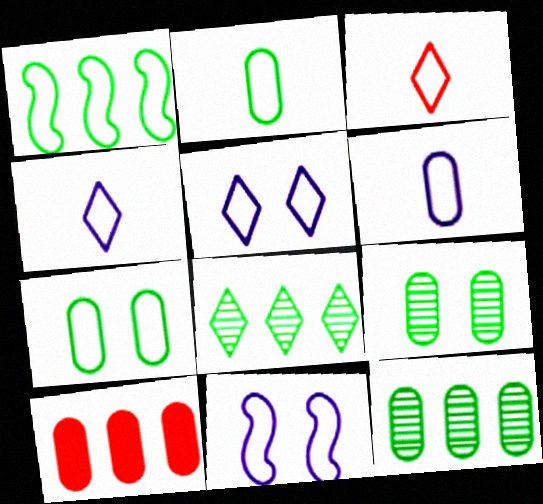[[6, 9, 10]]